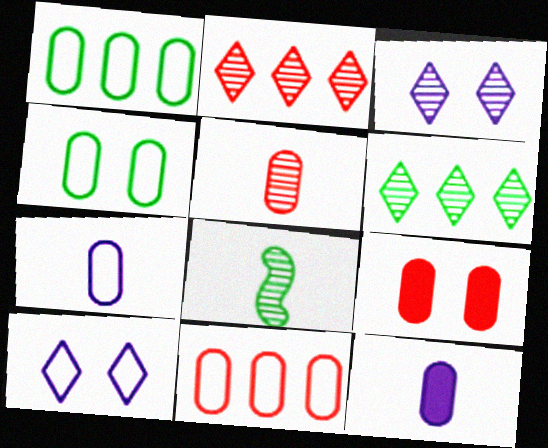[[4, 7, 11], 
[5, 9, 11]]